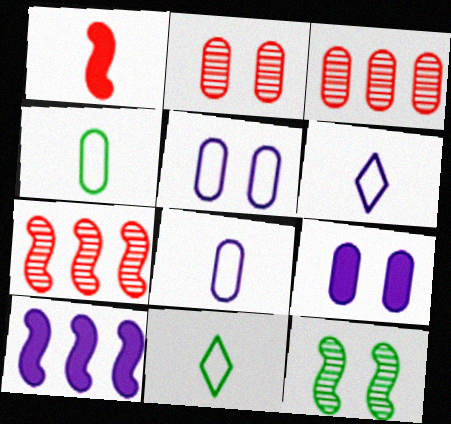[[2, 10, 11], 
[3, 4, 9], 
[7, 9, 11]]